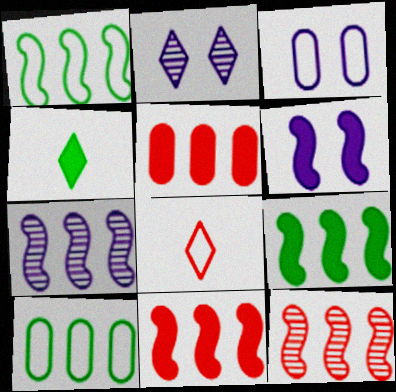[[1, 3, 8], 
[1, 7, 11], 
[2, 3, 6], 
[3, 4, 12], 
[4, 5, 6]]